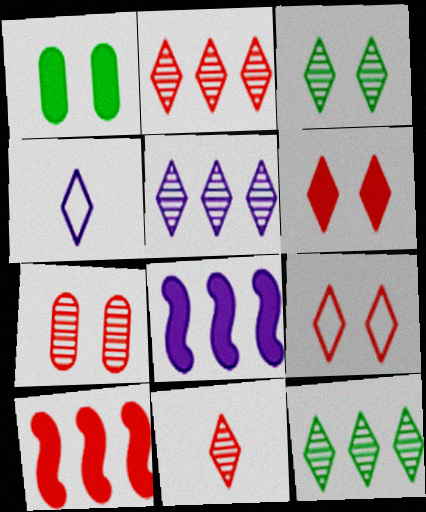[[2, 5, 12], 
[3, 5, 11], 
[4, 6, 12]]